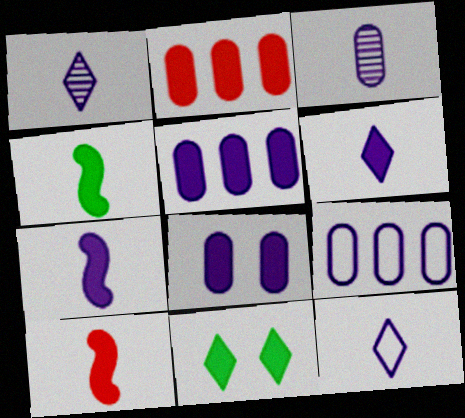[[1, 6, 12], 
[2, 7, 11], 
[3, 7, 12], 
[3, 8, 9], 
[4, 7, 10], 
[5, 10, 11]]